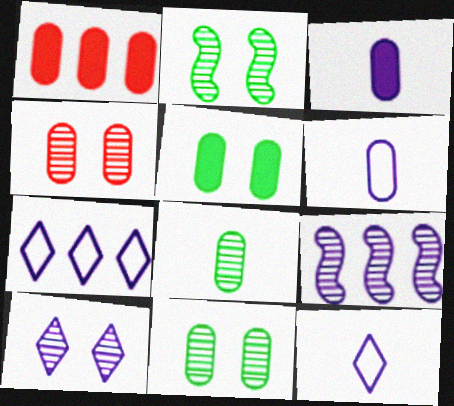[[1, 2, 12], 
[1, 3, 5], 
[1, 6, 11], 
[2, 4, 10]]